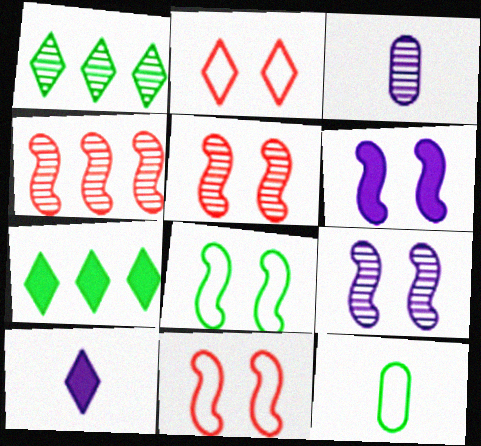[[1, 2, 10], 
[1, 3, 5], 
[3, 7, 11], 
[5, 6, 8]]